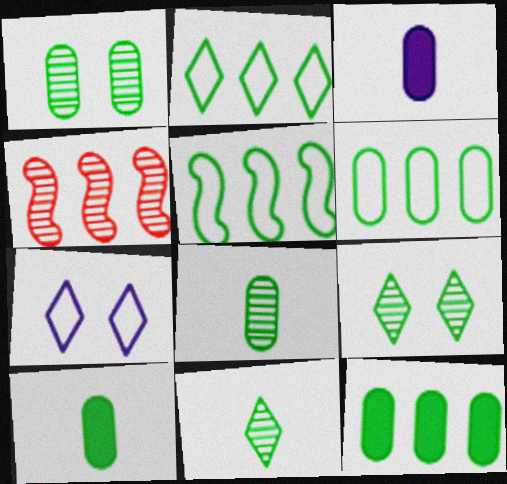[[1, 6, 10], 
[2, 5, 6], 
[4, 7, 10], 
[5, 9, 10]]